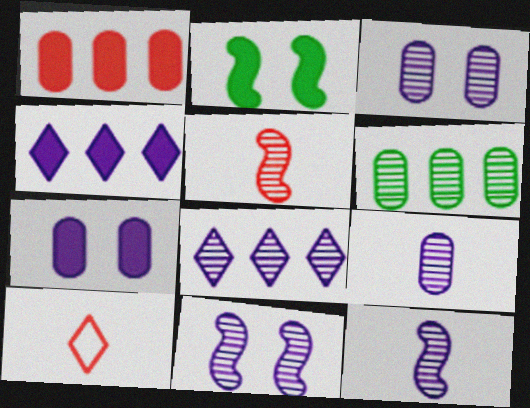[[3, 8, 12], 
[8, 9, 11]]